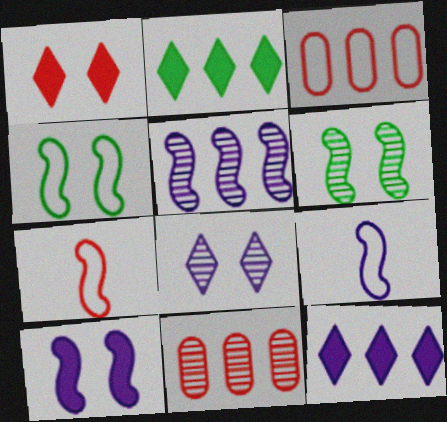[[1, 7, 11], 
[2, 3, 5], 
[5, 9, 10]]